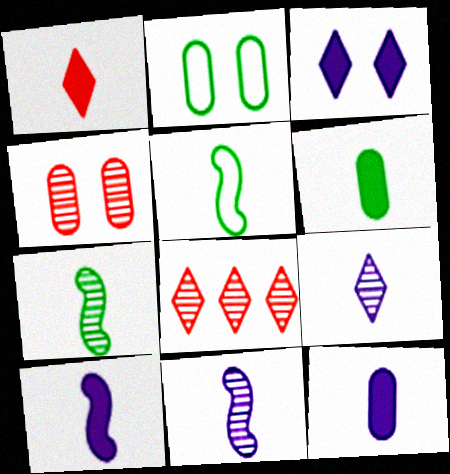[[1, 6, 10], 
[2, 8, 10]]